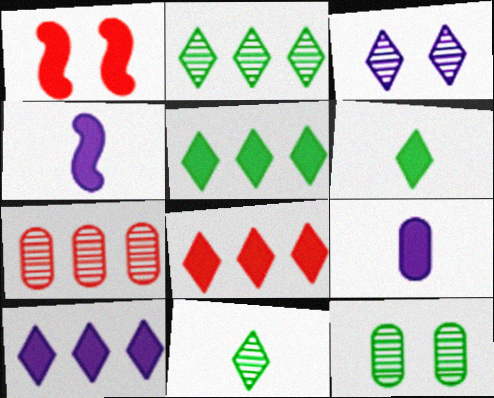[[1, 5, 9], 
[5, 8, 10]]